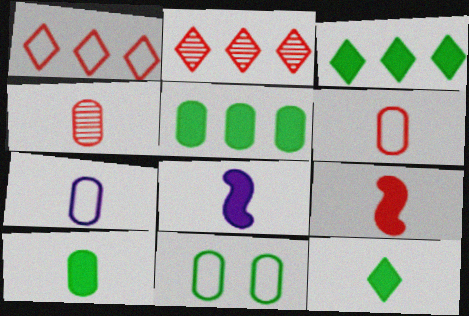[[2, 8, 11], 
[4, 7, 10]]